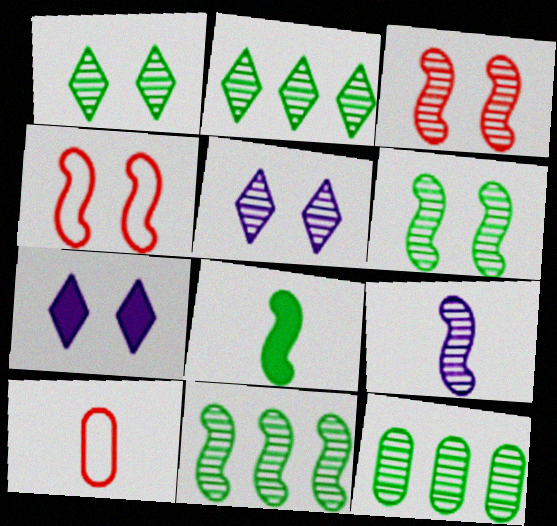[[2, 11, 12], 
[3, 9, 11], 
[7, 10, 11]]